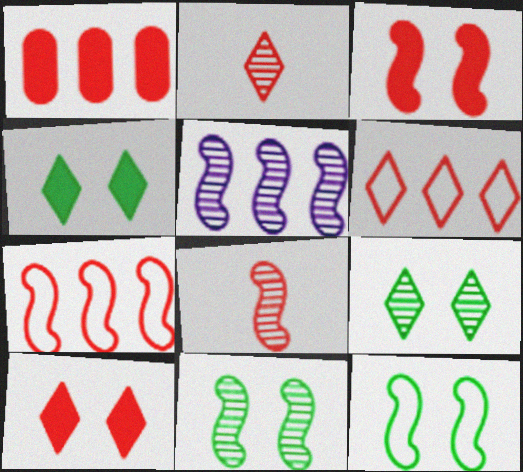[[2, 6, 10], 
[3, 7, 8], 
[5, 8, 11]]